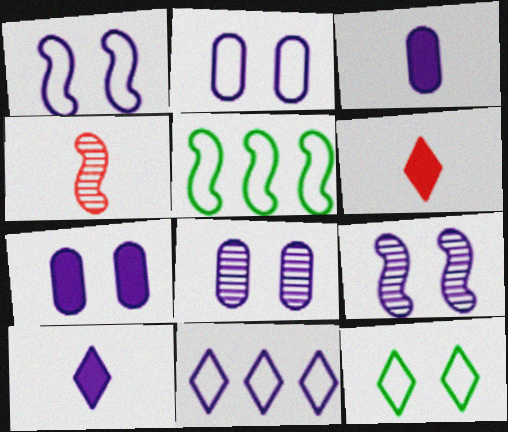[[2, 7, 8], 
[3, 9, 11], 
[5, 6, 8]]